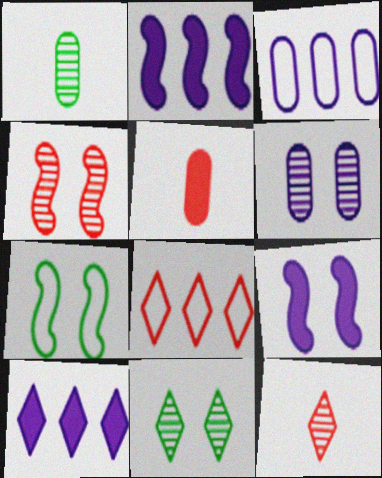[[1, 8, 9], 
[4, 5, 8], 
[4, 6, 11], 
[4, 7, 9]]